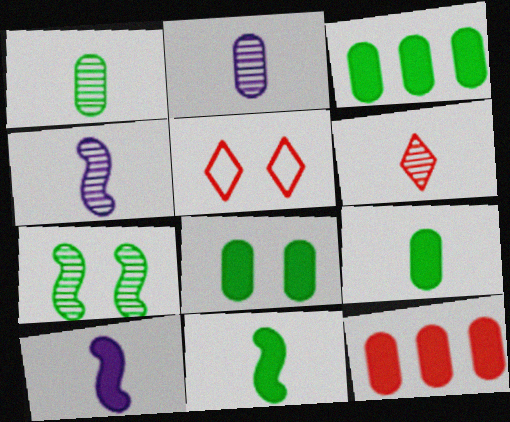[[1, 4, 6], 
[3, 4, 5], 
[3, 8, 9]]